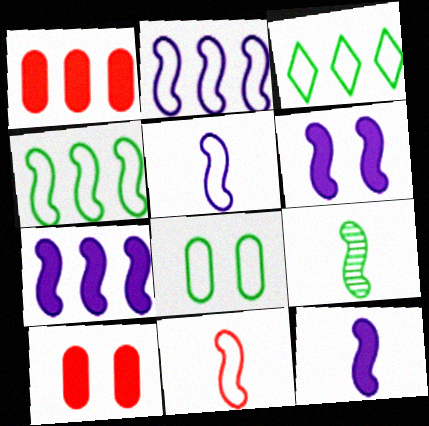[[6, 7, 12], 
[9, 11, 12]]